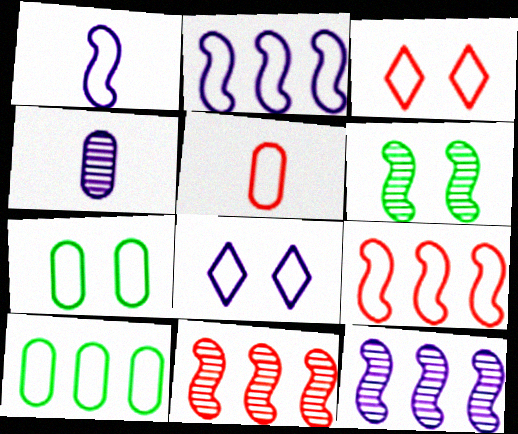[[1, 3, 10], 
[3, 5, 9]]